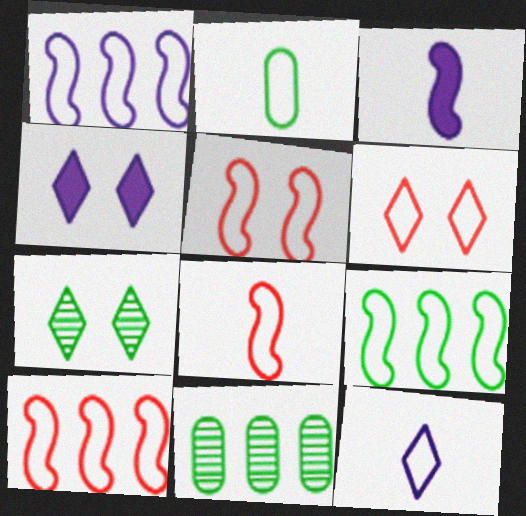[[1, 2, 6], 
[1, 9, 10], 
[2, 8, 12], 
[3, 6, 11], 
[4, 6, 7], 
[4, 8, 11], 
[5, 8, 10]]